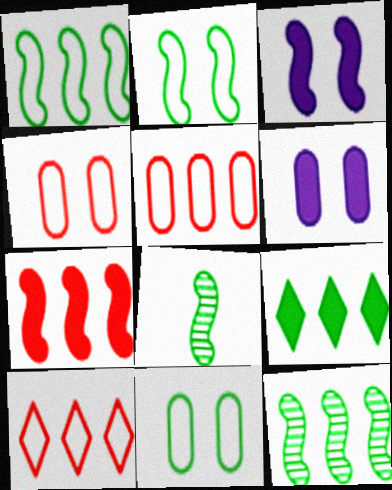[[6, 8, 10], 
[8, 9, 11]]